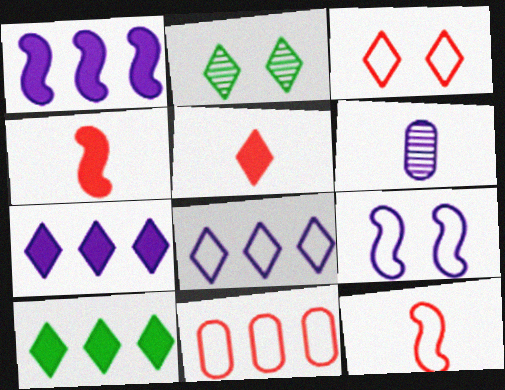[[2, 5, 8], 
[3, 11, 12], 
[6, 7, 9]]